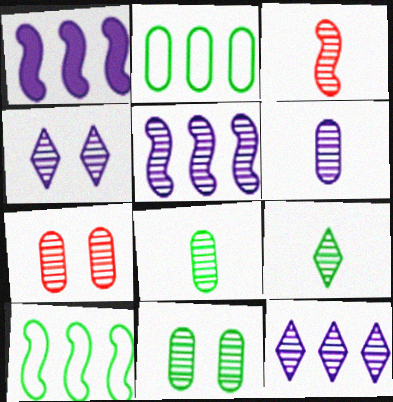[[3, 6, 9], 
[3, 11, 12], 
[4, 5, 6], 
[5, 7, 9]]